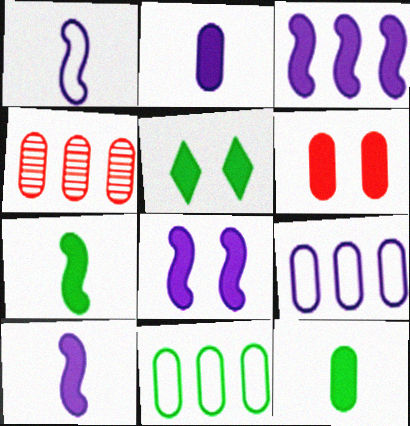[[1, 4, 5], 
[3, 8, 10], 
[5, 6, 8]]